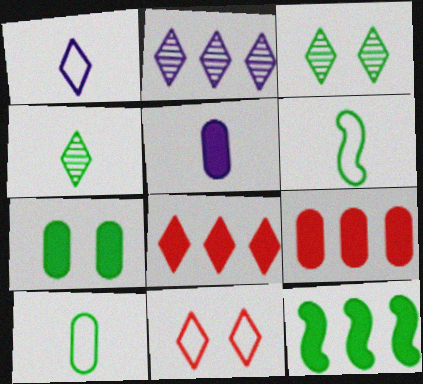[[1, 3, 8], 
[3, 10, 12], 
[5, 7, 9]]